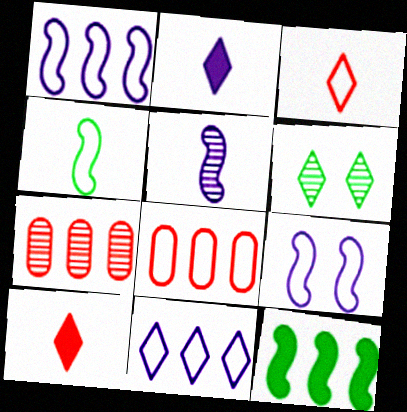[[5, 6, 7], 
[6, 10, 11], 
[7, 11, 12]]